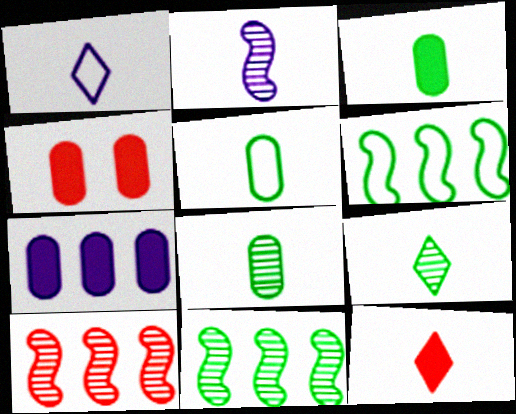[[1, 4, 11], 
[1, 9, 12], 
[2, 5, 12], 
[3, 4, 7], 
[3, 5, 8]]